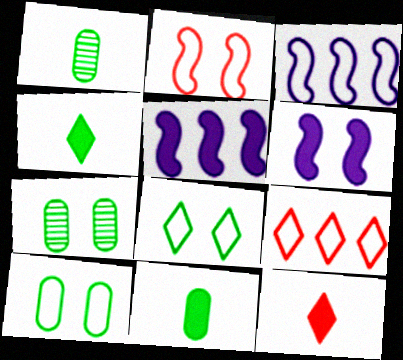[[1, 6, 9], 
[3, 7, 12]]